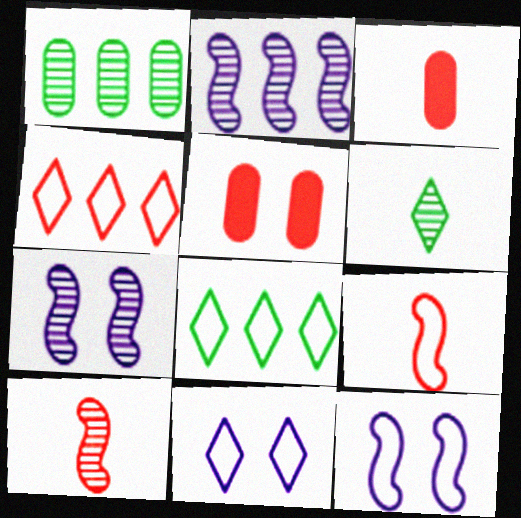[[3, 7, 8], 
[4, 5, 10]]